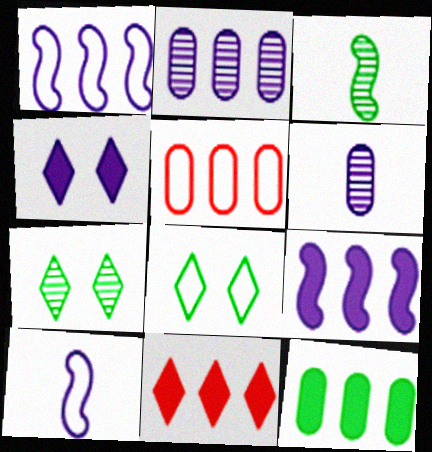[[1, 4, 6], 
[2, 4, 10], 
[2, 5, 12], 
[3, 4, 5], 
[3, 8, 12], 
[5, 8, 10], 
[9, 11, 12]]